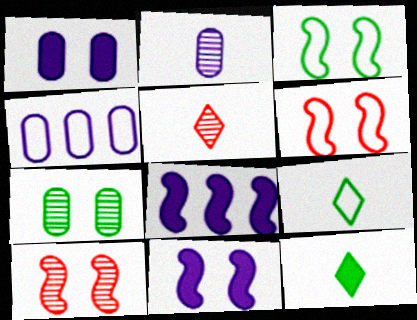[[1, 2, 4], 
[3, 10, 11], 
[4, 6, 9], 
[4, 10, 12]]